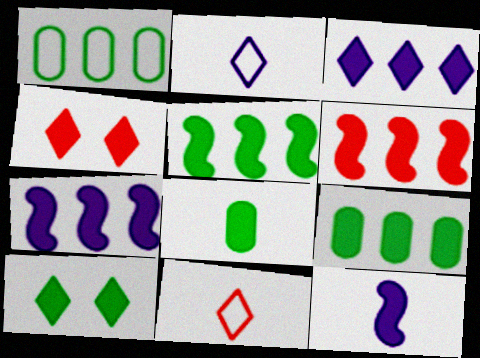[[3, 6, 9], 
[4, 7, 8], 
[4, 9, 12], 
[5, 6, 7], 
[5, 8, 10]]